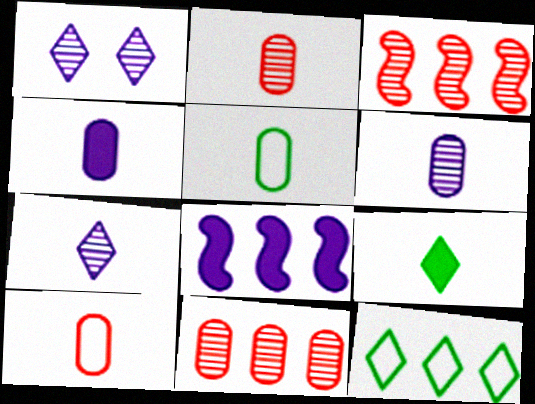[[2, 4, 5], 
[8, 11, 12]]